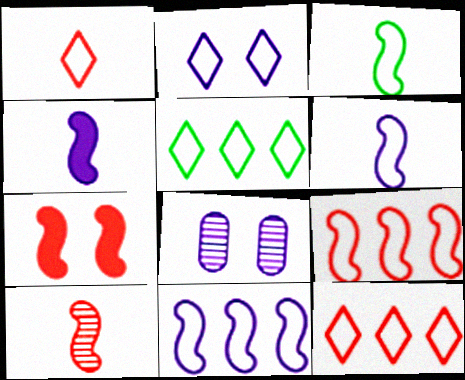[[1, 2, 5], 
[3, 4, 10], 
[7, 9, 10]]